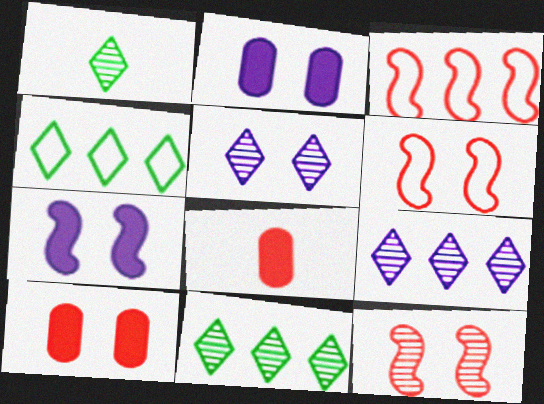[[1, 2, 3]]